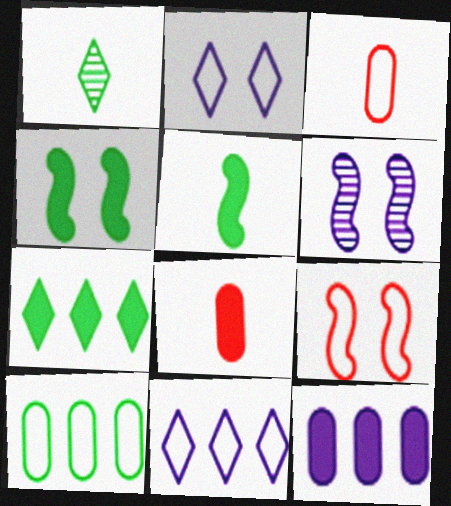[[1, 4, 10], 
[1, 9, 12], 
[3, 6, 7], 
[4, 6, 9]]